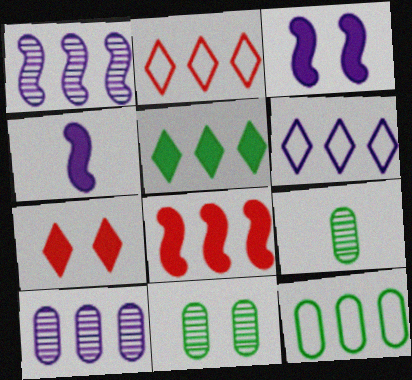[[2, 3, 9], 
[2, 4, 11]]